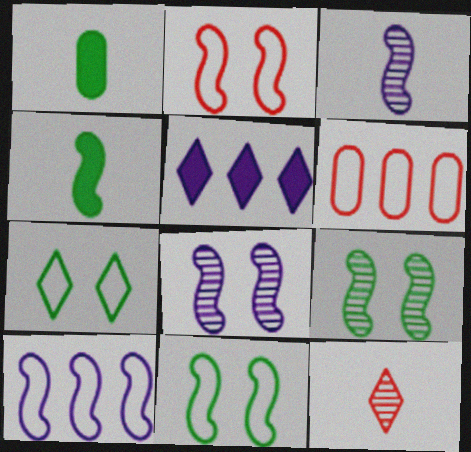[[5, 7, 12]]